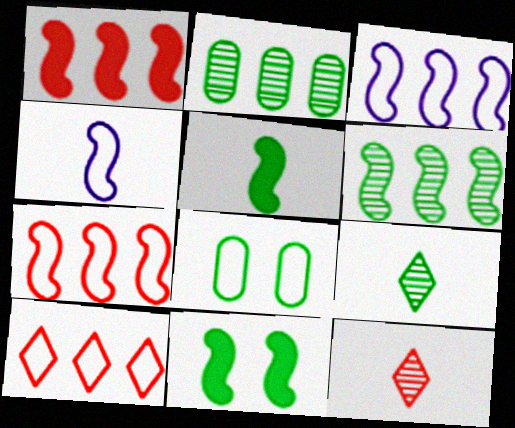[[1, 3, 6], 
[4, 8, 10]]